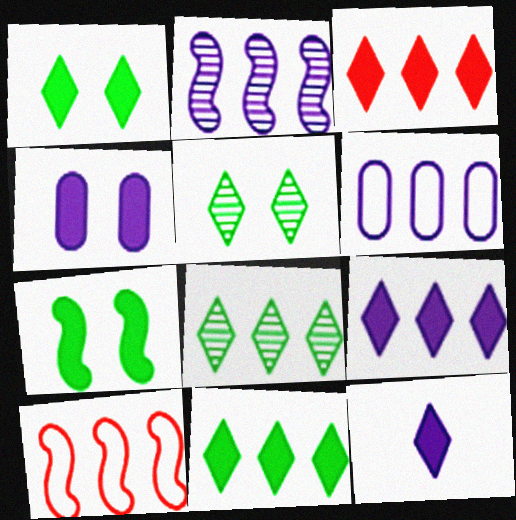[[1, 3, 12], 
[2, 6, 9], 
[3, 9, 11]]